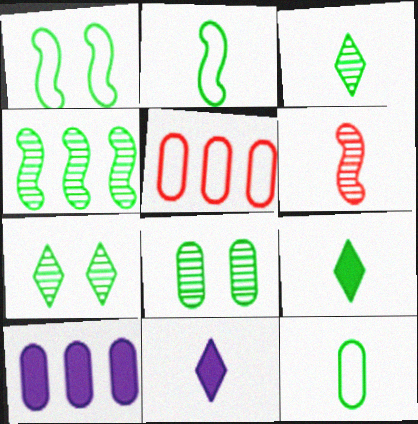[[3, 4, 8], 
[6, 11, 12]]